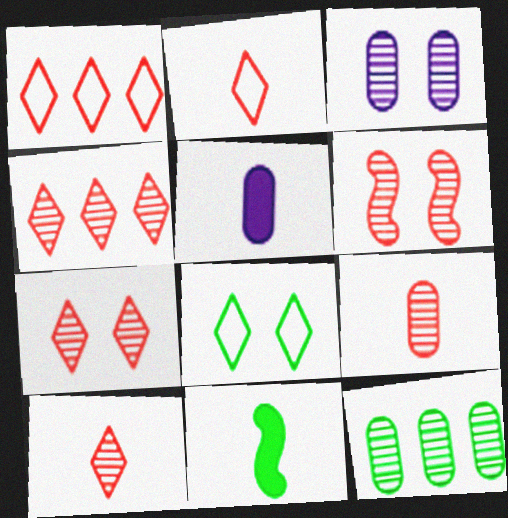[[1, 3, 11], 
[3, 9, 12], 
[4, 6, 9], 
[4, 7, 10], 
[8, 11, 12]]